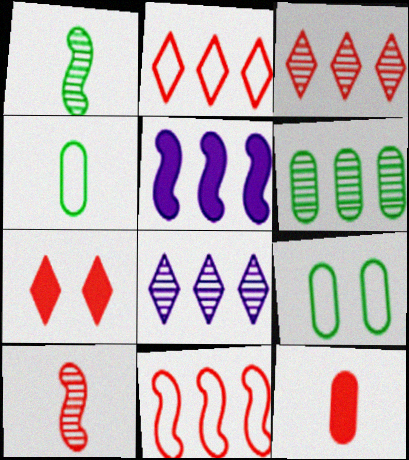[[2, 5, 6]]